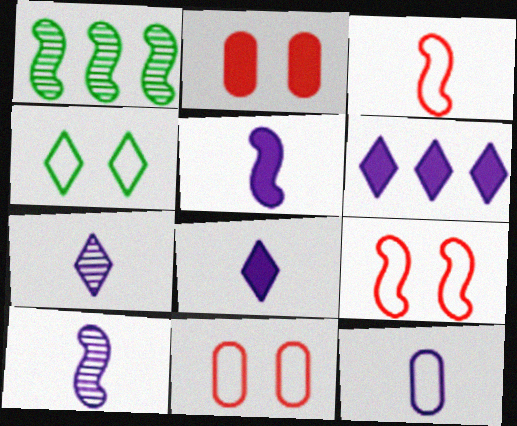[[1, 5, 9], 
[1, 8, 11], 
[5, 7, 12], 
[8, 10, 12]]